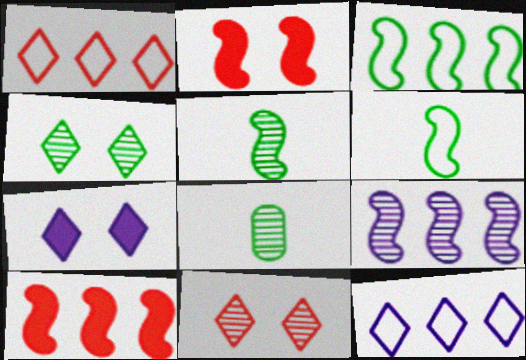[[2, 6, 9], 
[2, 8, 12], 
[3, 9, 10], 
[8, 9, 11]]